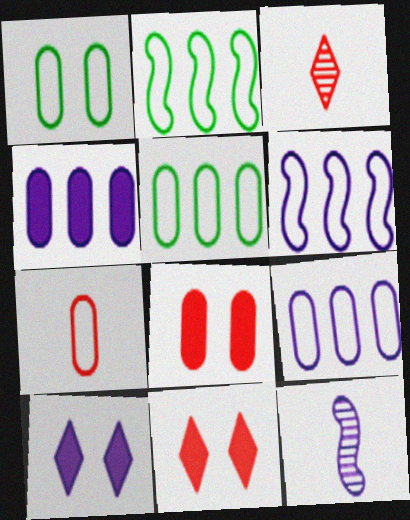[[1, 7, 9], 
[5, 11, 12], 
[9, 10, 12]]